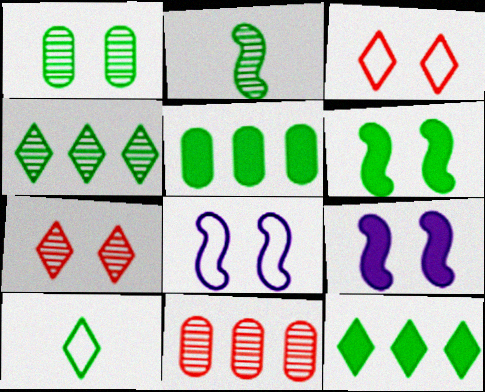[[1, 2, 4], 
[1, 3, 9], 
[9, 10, 11]]